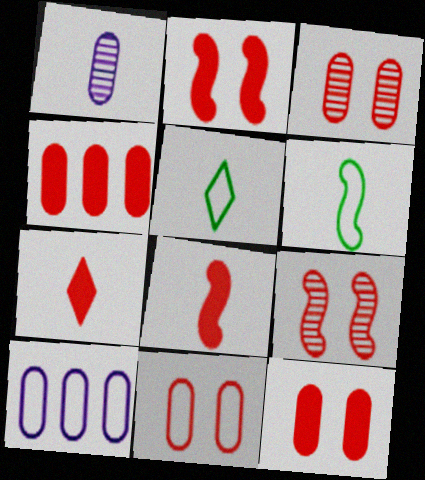[[1, 5, 8], 
[1, 6, 7], 
[2, 4, 7], 
[3, 11, 12]]